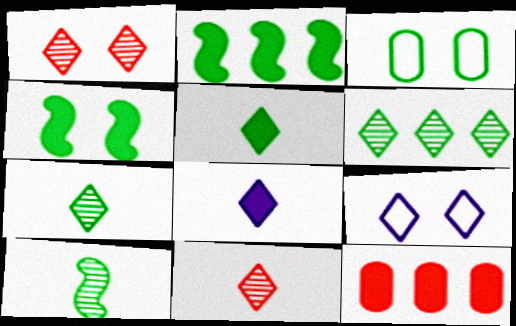[[2, 3, 7], 
[4, 8, 12], 
[9, 10, 12]]